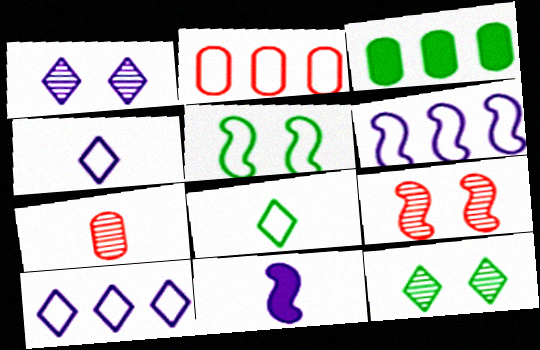[[2, 4, 5], 
[2, 11, 12], 
[3, 4, 9], 
[7, 8, 11]]